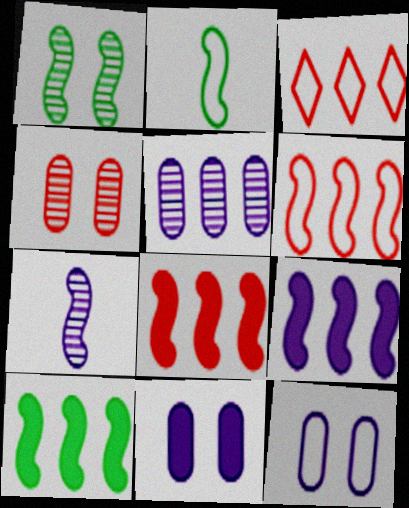[[1, 2, 10], 
[2, 3, 12], 
[3, 5, 10], 
[8, 9, 10]]